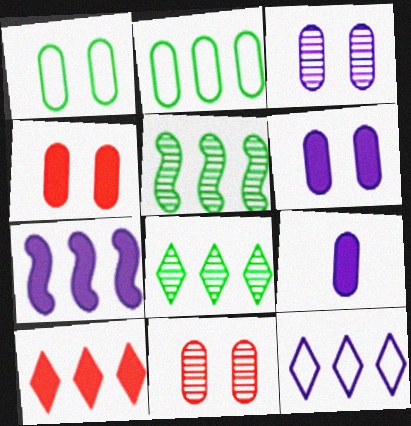[[1, 3, 4], 
[1, 6, 11], 
[2, 9, 11], 
[8, 10, 12]]